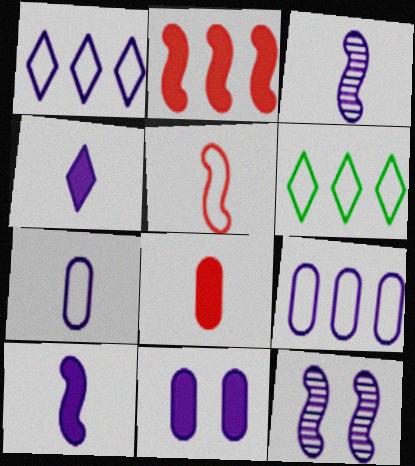[[1, 3, 11], 
[3, 4, 7], 
[4, 9, 12], 
[6, 8, 12]]